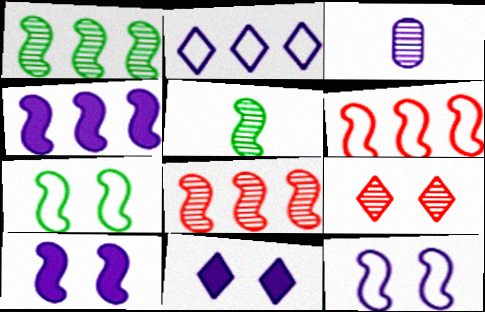[[1, 3, 9], 
[1, 4, 6], 
[2, 3, 10], 
[5, 6, 10]]